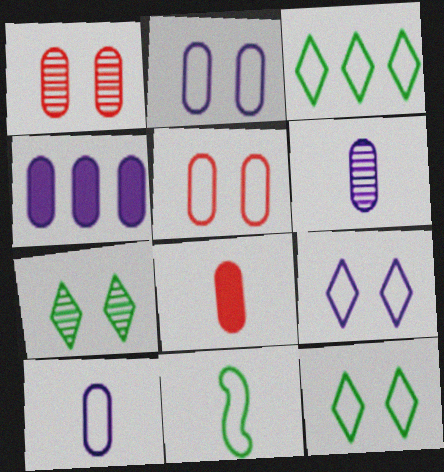[[2, 4, 6]]